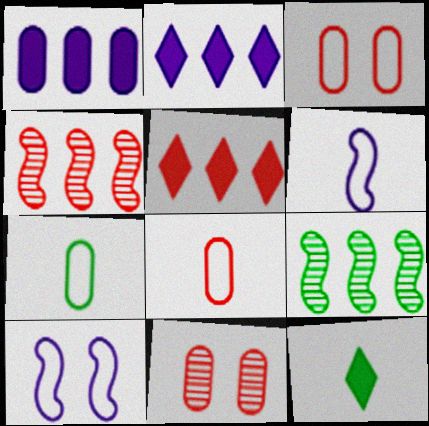[[1, 7, 11]]